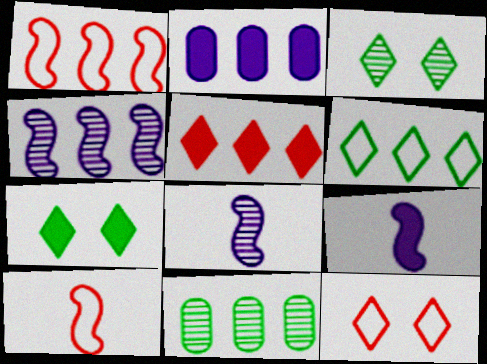[[2, 3, 10], 
[9, 11, 12]]